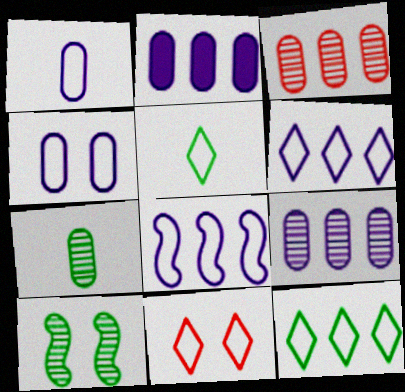[[5, 6, 11]]